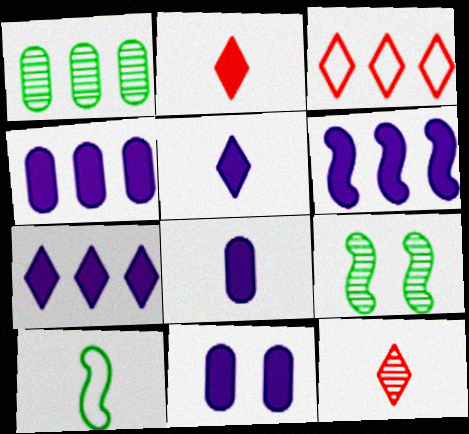[[1, 3, 6], 
[3, 8, 9], 
[4, 6, 7], 
[4, 8, 11], 
[5, 6, 11], 
[8, 10, 12]]